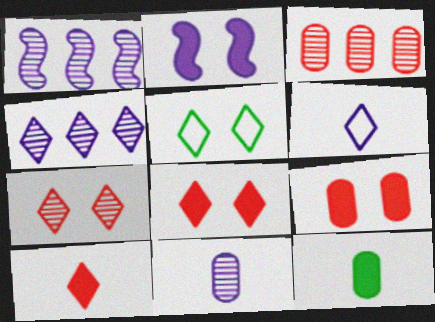[[4, 5, 10]]